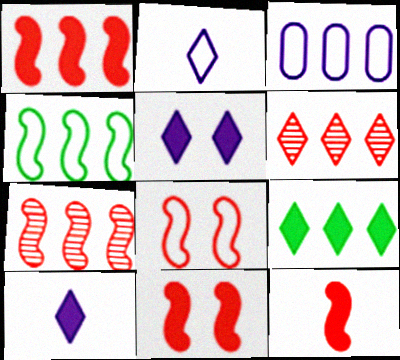[[1, 11, 12], 
[3, 7, 9], 
[7, 8, 12]]